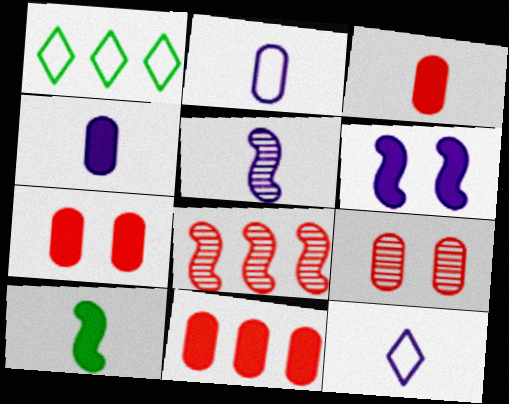[[1, 5, 7], 
[3, 7, 11], 
[4, 5, 12]]